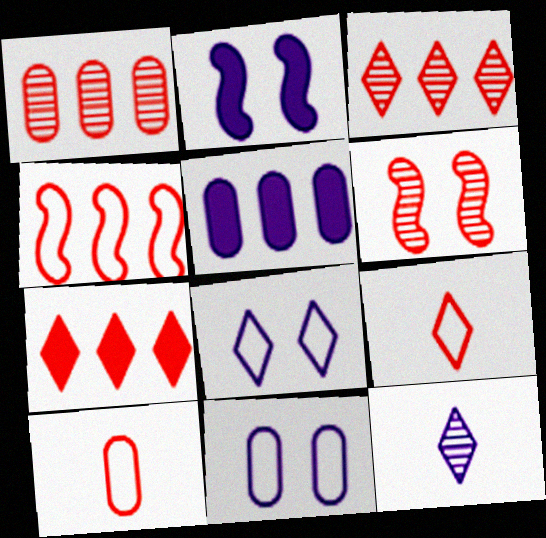[[1, 4, 7], 
[6, 7, 10]]